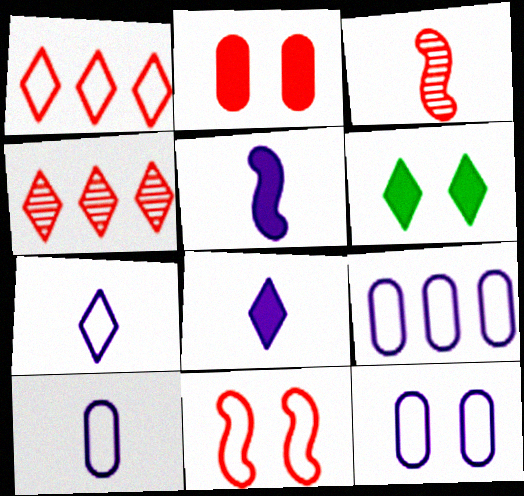[[1, 2, 3], 
[3, 6, 9], 
[4, 6, 7], 
[9, 10, 12]]